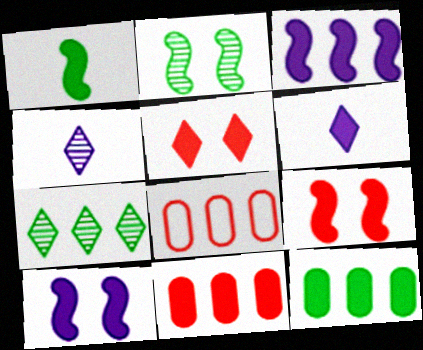[[1, 3, 9], 
[2, 6, 8], 
[3, 7, 8], 
[6, 9, 12]]